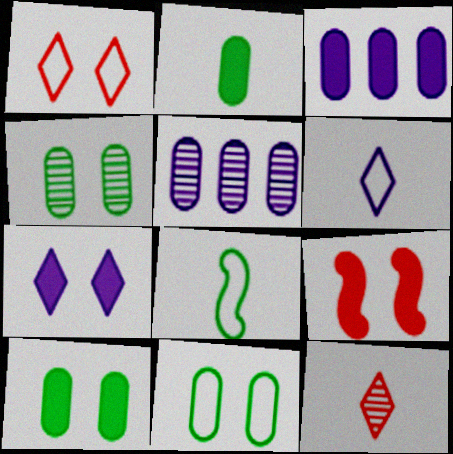[[4, 10, 11], 
[7, 9, 10]]